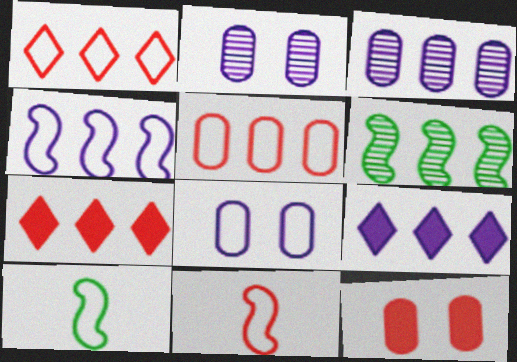[[1, 8, 10], 
[2, 7, 10], 
[3, 4, 9], 
[5, 6, 9]]